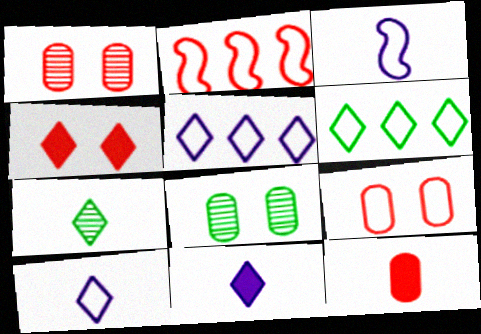[[2, 8, 11], 
[3, 6, 9], 
[3, 7, 12], 
[4, 5, 7]]